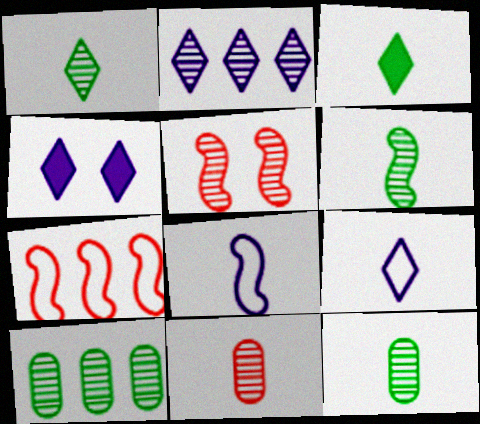[[1, 6, 12], 
[2, 4, 9], 
[2, 5, 12], 
[3, 8, 11], 
[4, 7, 12]]